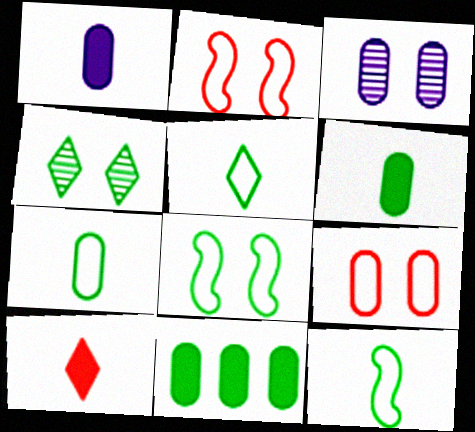[[4, 11, 12], 
[5, 7, 12]]